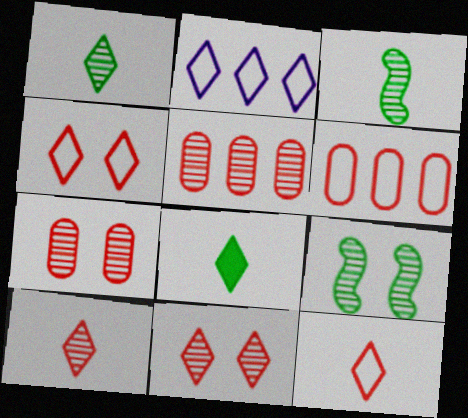[[2, 8, 11]]